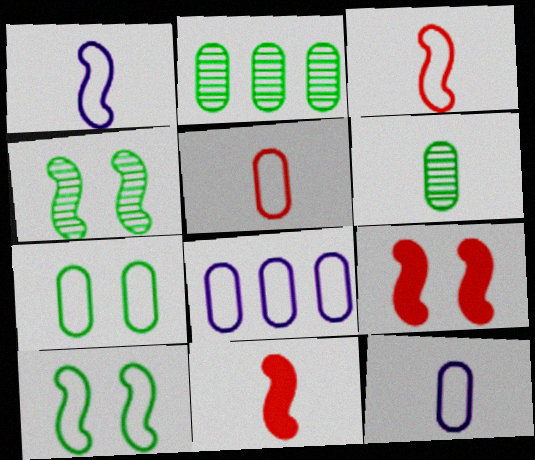[[5, 7, 8]]